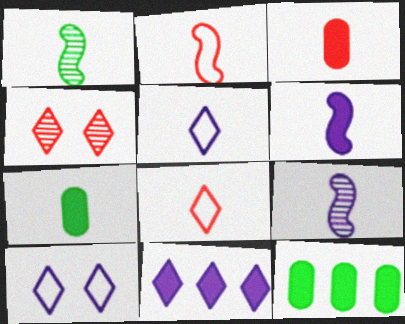[[1, 2, 6], 
[1, 3, 5], 
[7, 8, 9]]